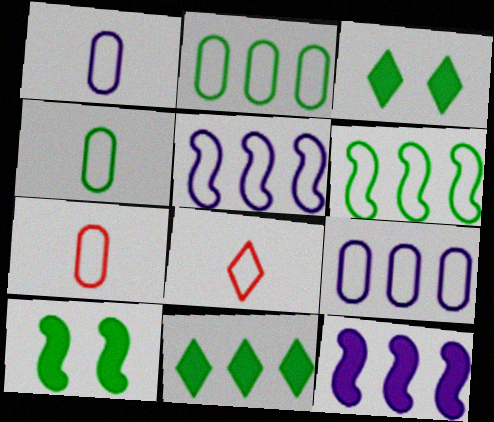[[1, 4, 7]]